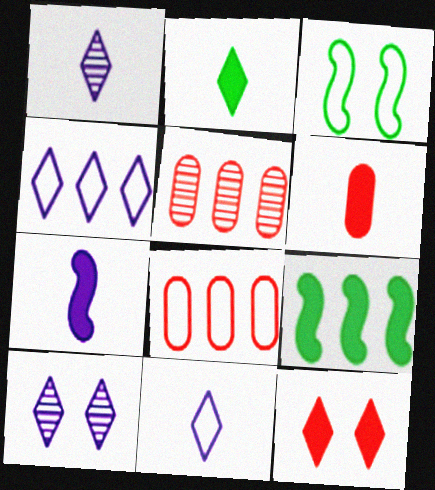[[2, 6, 7], 
[3, 8, 11], 
[4, 5, 9]]